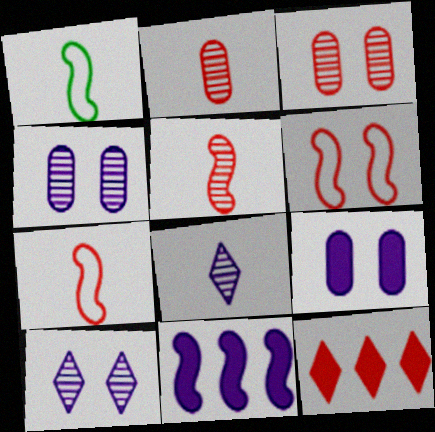[[1, 4, 12], 
[2, 6, 12], 
[3, 7, 12]]